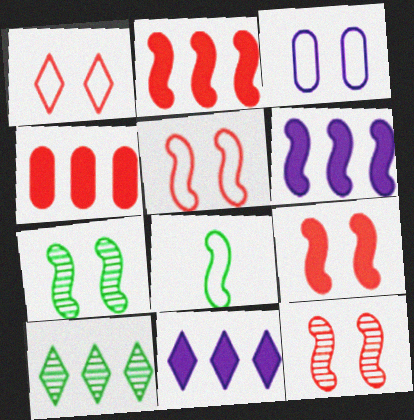[[5, 9, 12], 
[6, 8, 12]]